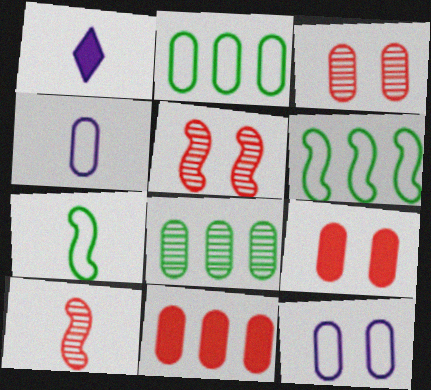[[1, 2, 5], 
[1, 3, 6], 
[4, 8, 9]]